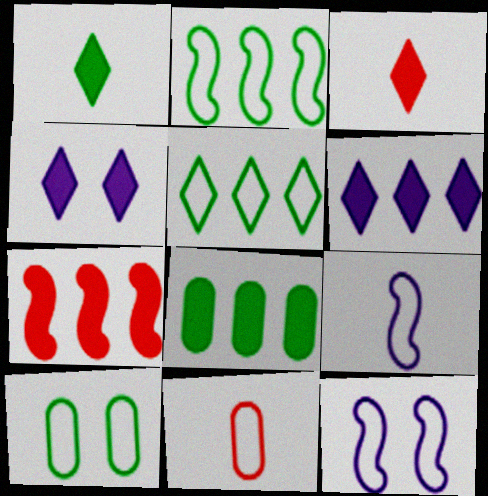[[5, 11, 12], 
[6, 7, 8]]